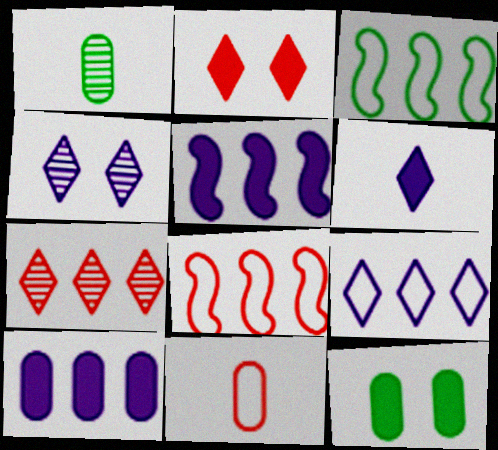[[3, 7, 10], 
[4, 6, 9]]